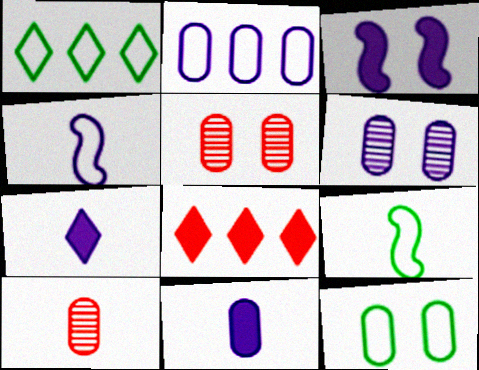[[1, 3, 10], 
[1, 9, 12], 
[2, 6, 11], 
[6, 8, 9], 
[7, 9, 10]]